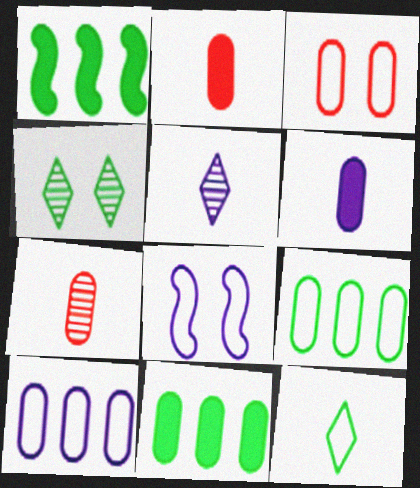[[1, 3, 5]]